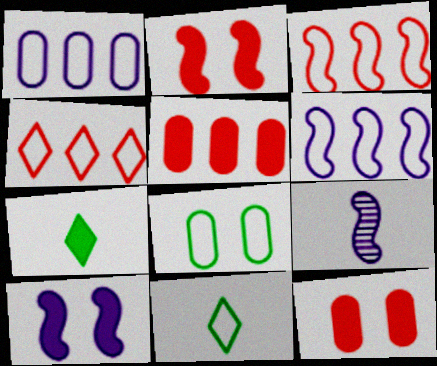[[5, 7, 10], 
[6, 9, 10]]